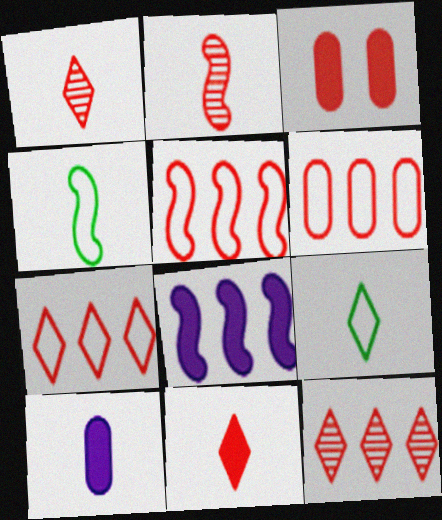[[1, 3, 5], 
[1, 4, 10], 
[2, 3, 7], 
[2, 9, 10], 
[5, 6, 7]]